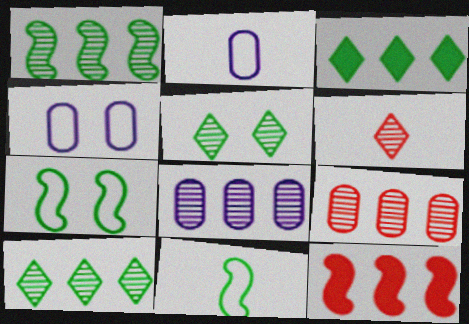[[2, 5, 12]]